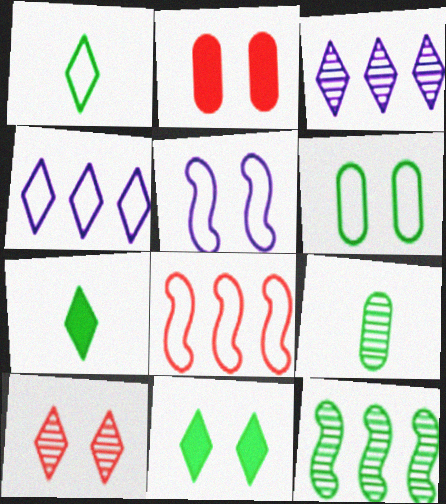[[4, 7, 10], 
[6, 7, 12]]